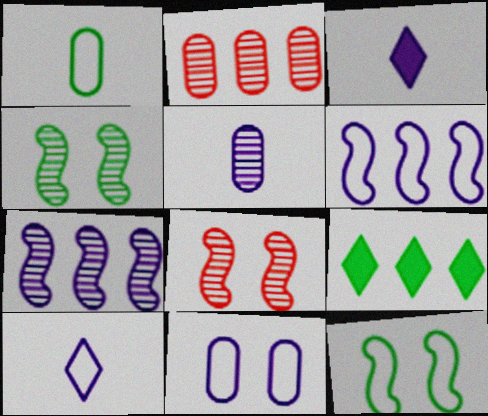[[1, 4, 9], 
[2, 3, 12], 
[2, 6, 9], 
[3, 7, 11], 
[6, 10, 11]]